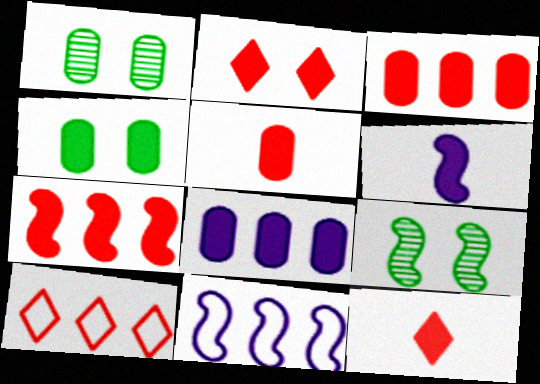[[1, 6, 10], 
[1, 11, 12], 
[2, 5, 7], 
[4, 5, 8]]